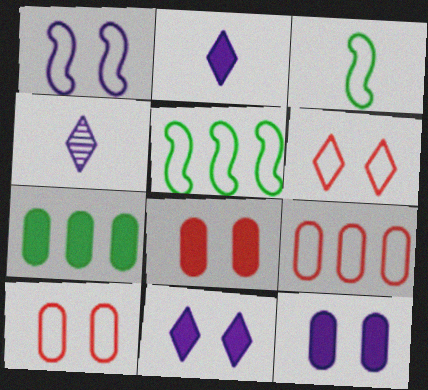[[4, 5, 8]]